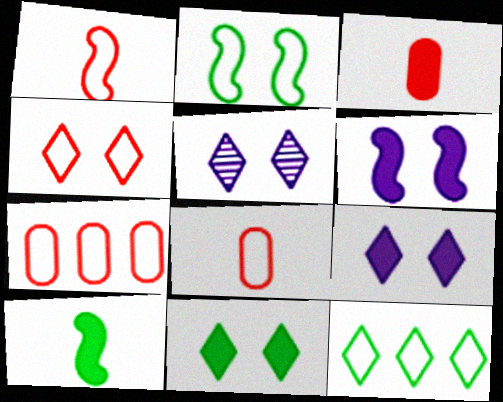[[1, 4, 7], 
[4, 5, 11], 
[5, 7, 10]]